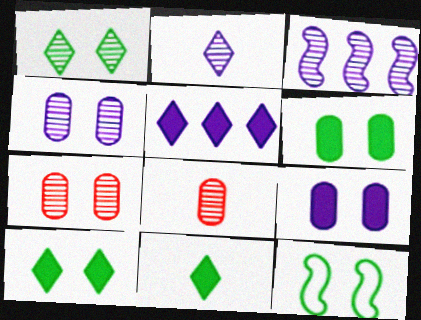[[1, 3, 8], 
[1, 6, 12], 
[2, 3, 4], 
[5, 8, 12]]